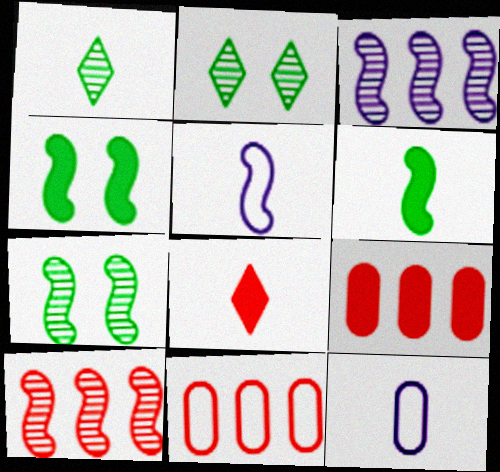[[2, 5, 9], 
[4, 5, 10]]